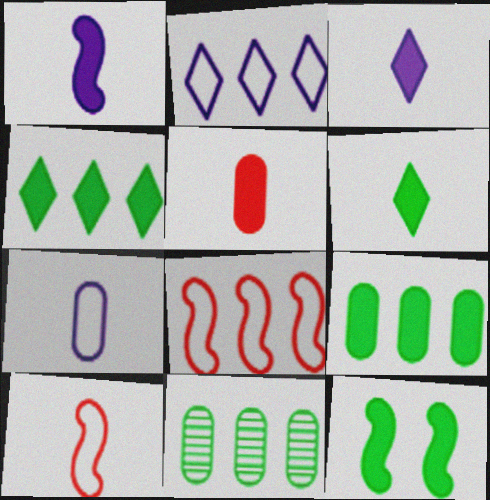[[1, 5, 6], 
[6, 9, 12]]